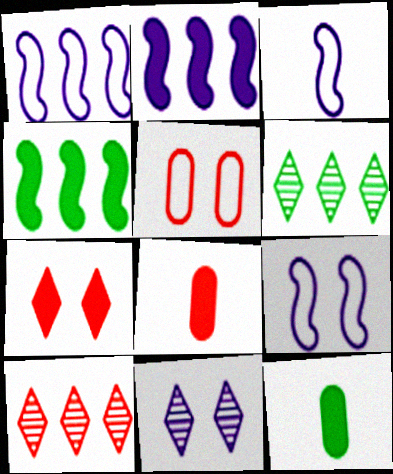[[1, 3, 9], 
[2, 7, 12], 
[6, 8, 9], 
[9, 10, 12]]